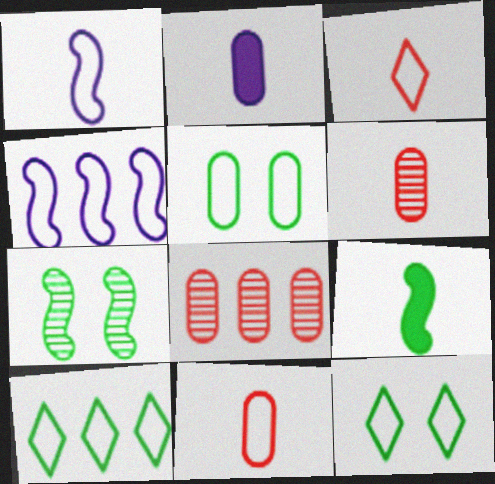[[2, 5, 8], 
[3, 4, 5], 
[4, 11, 12]]